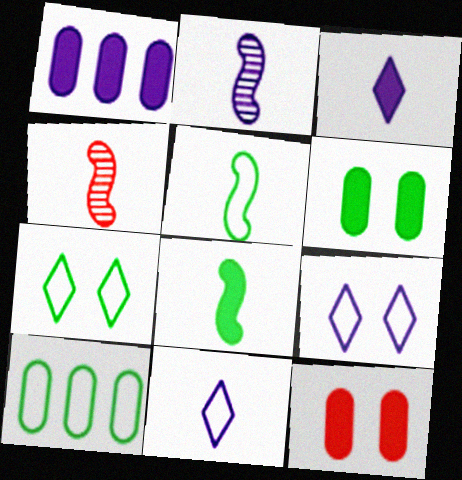[[1, 2, 9], 
[1, 4, 7], 
[5, 7, 10]]